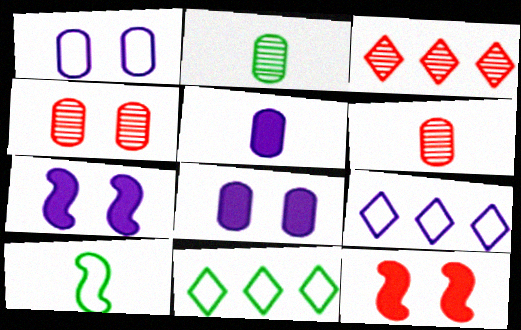[[2, 9, 12], 
[3, 8, 10], 
[6, 7, 11]]